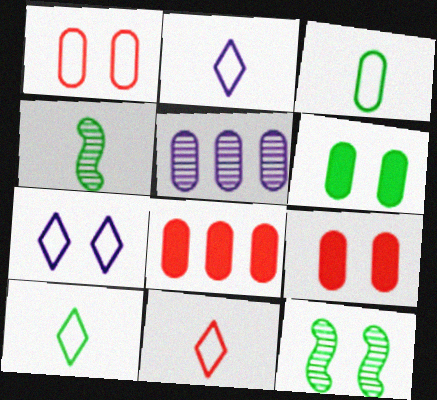[[2, 8, 12], 
[2, 10, 11], 
[3, 5, 9], 
[4, 7, 8], 
[7, 9, 12]]